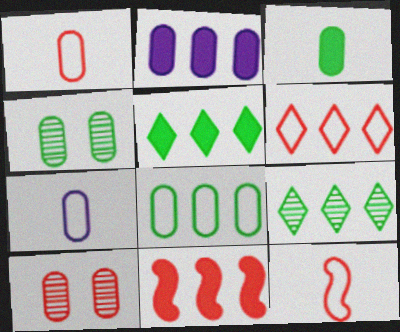[[1, 2, 4], 
[2, 5, 11], 
[3, 4, 8]]